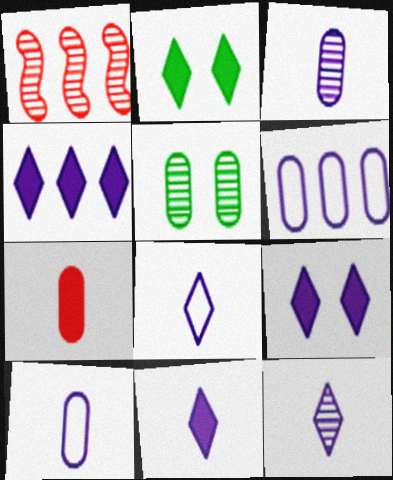[[1, 2, 10], 
[1, 5, 12], 
[4, 9, 11], 
[5, 6, 7], 
[8, 11, 12]]